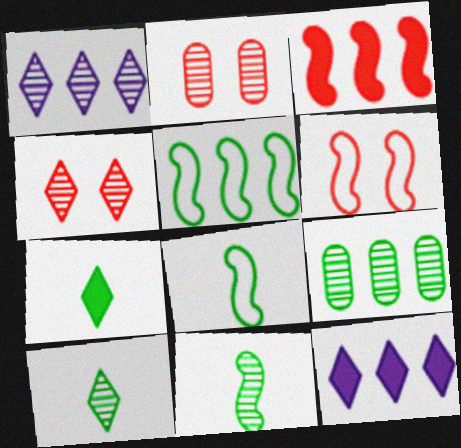[[1, 2, 11], 
[1, 4, 10], 
[2, 8, 12]]